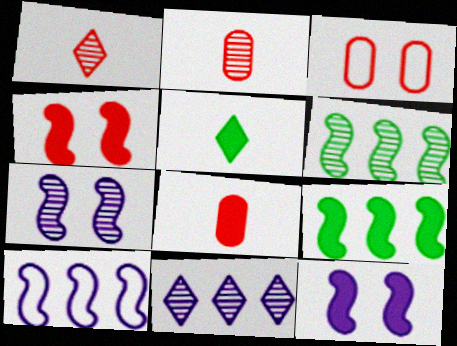[]